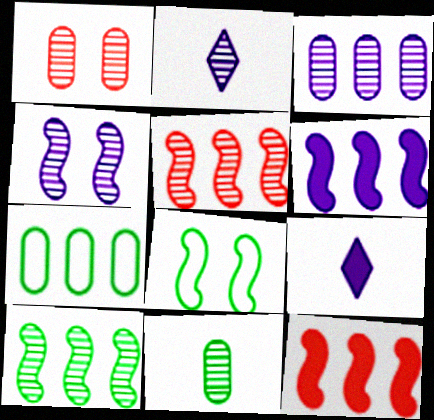[[1, 2, 10], 
[1, 3, 11], 
[2, 3, 4]]